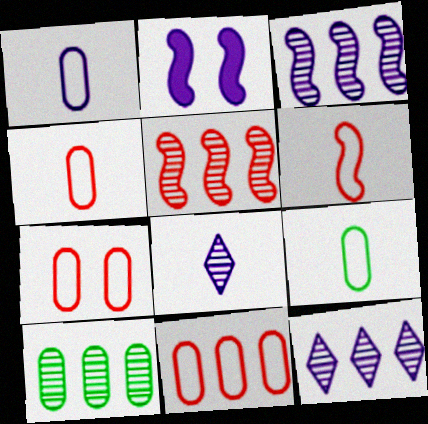[[1, 2, 12], 
[1, 4, 9], 
[4, 7, 11], 
[5, 10, 12]]